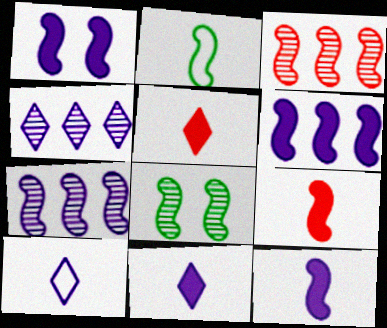[[1, 2, 3], 
[1, 6, 12]]